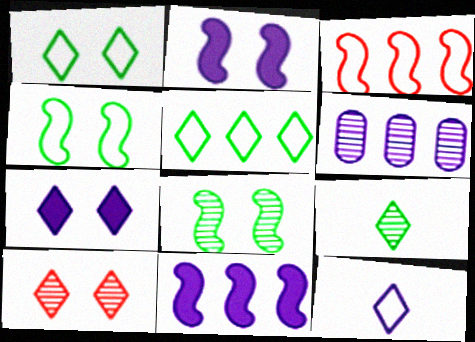[[1, 7, 10], 
[2, 6, 12]]